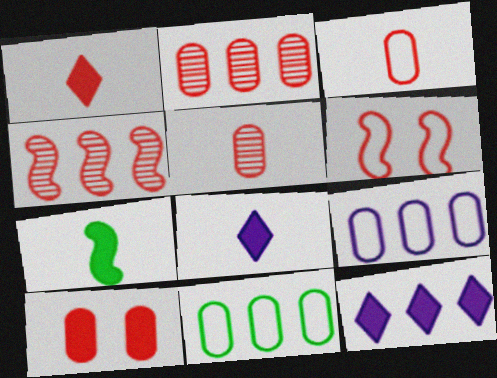[[1, 2, 6], 
[2, 3, 10], 
[4, 11, 12], 
[7, 10, 12]]